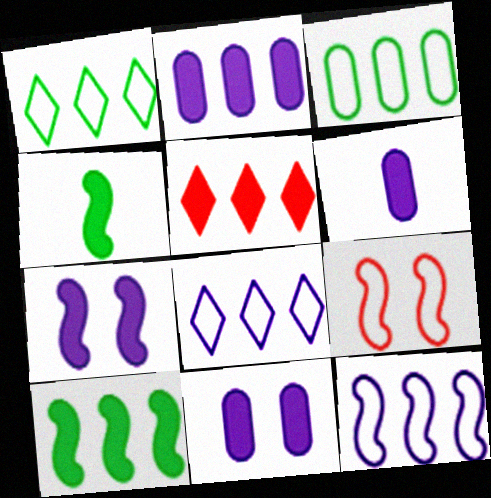[[2, 5, 10], 
[2, 6, 11], 
[4, 5, 11]]